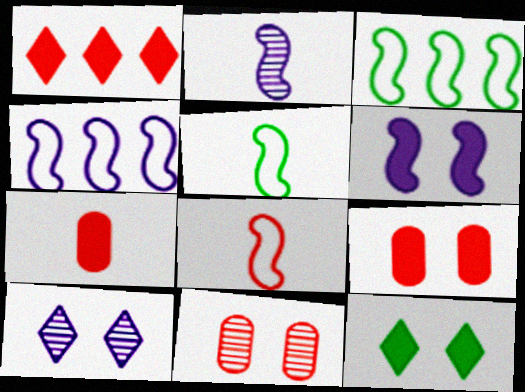[[1, 8, 11], 
[2, 4, 6], 
[3, 7, 10], 
[6, 9, 12]]